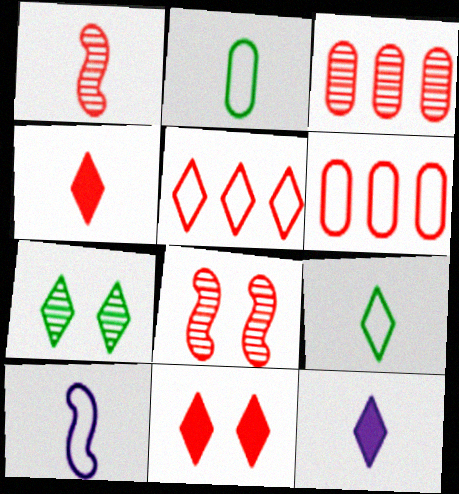[[1, 2, 12], 
[1, 6, 11], 
[4, 6, 8], 
[5, 7, 12]]